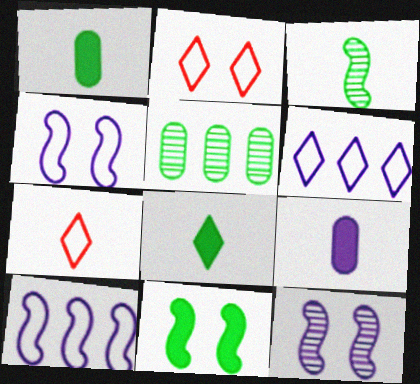[[3, 7, 9], 
[6, 9, 12]]